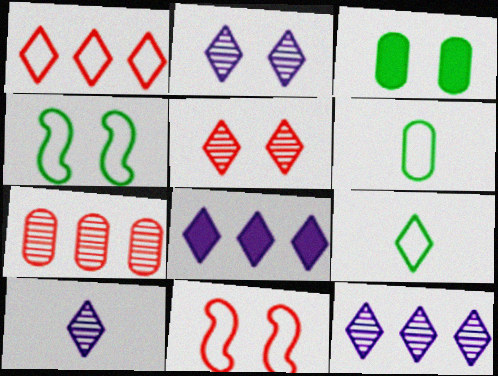[[2, 3, 11], 
[2, 10, 12], 
[5, 8, 9]]